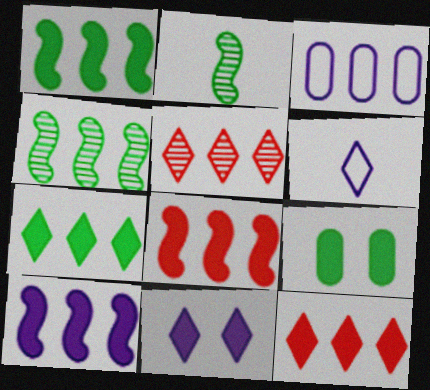[[1, 3, 5], 
[1, 8, 10], 
[3, 4, 12]]